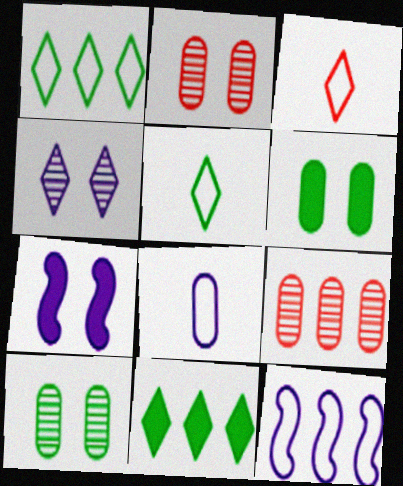[[3, 4, 11], 
[5, 7, 9], 
[6, 8, 9], 
[9, 11, 12]]